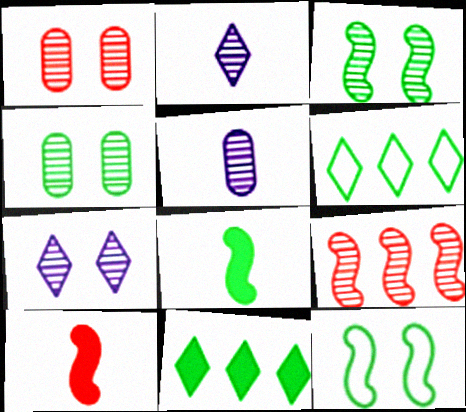[[1, 3, 7], 
[2, 4, 9], 
[4, 6, 8]]